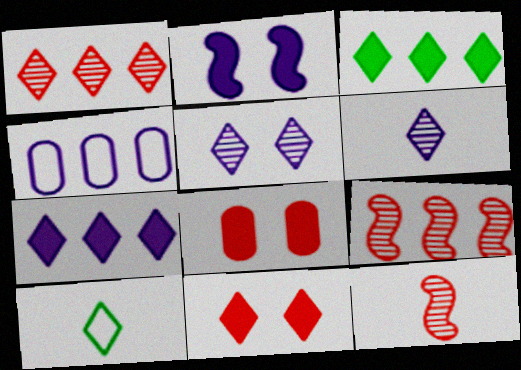[[2, 4, 6], 
[3, 4, 9]]